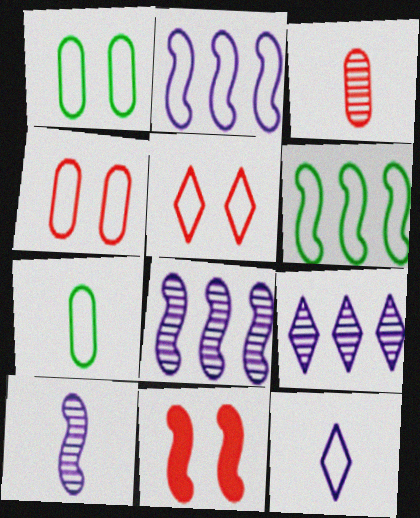[[2, 5, 7], 
[4, 6, 12], 
[6, 10, 11], 
[7, 9, 11]]